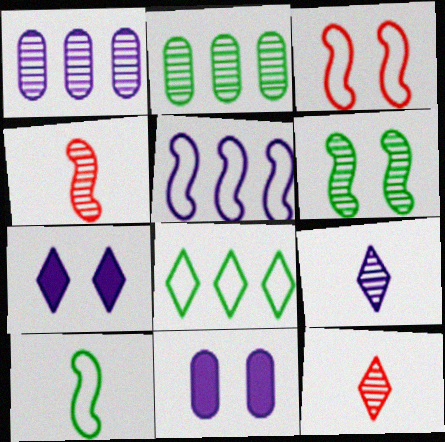[[1, 6, 12], 
[3, 5, 10], 
[4, 8, 11], 
[5, 9, 11], 
[7, 8, 12]]